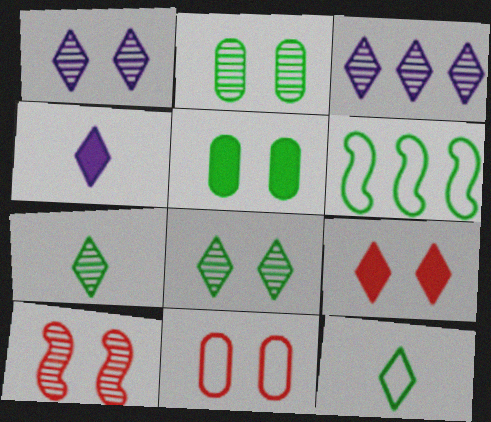[[1, 2, 10], 
[3, 9, 12], 
[5, 6, 7], 
[9, 10, 11]]